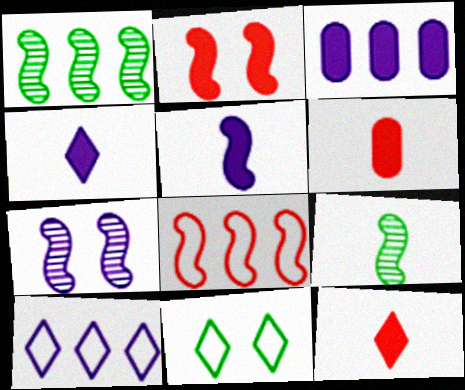[]